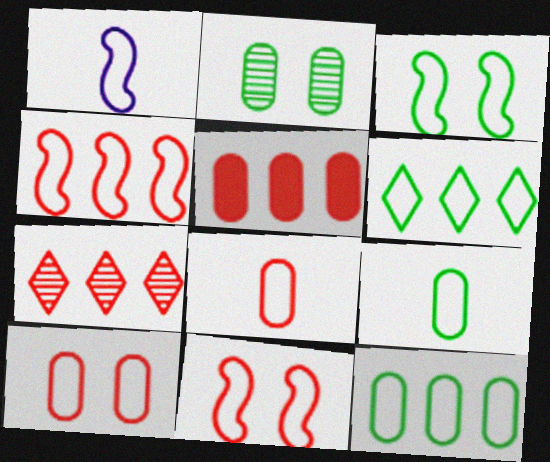[[1, 3, 4], 
[1, 6, 10], 
[3, 6, 9], 
[4, 5, 7]]